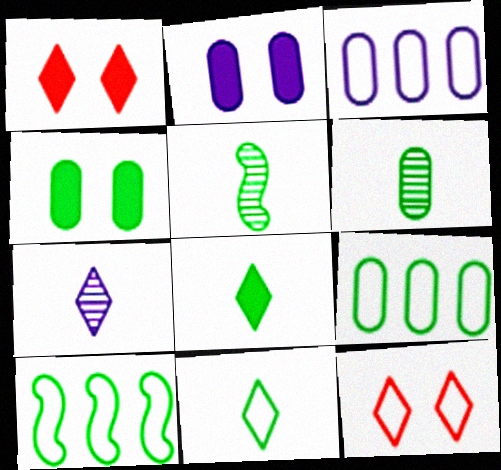[[1, 3, 5], 
[4, 6, 9]]